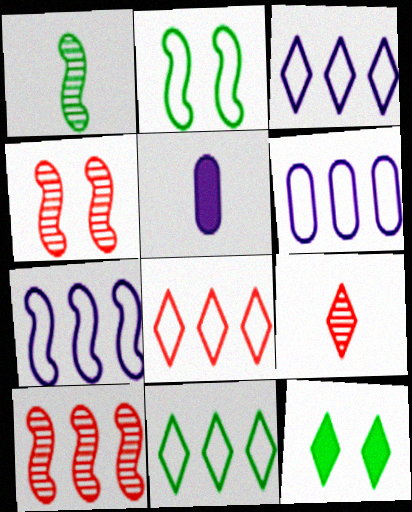[[3, 6, 7], 
[3, 8, 11], 
[3, 9, 12], 
[4, 5, 11]]